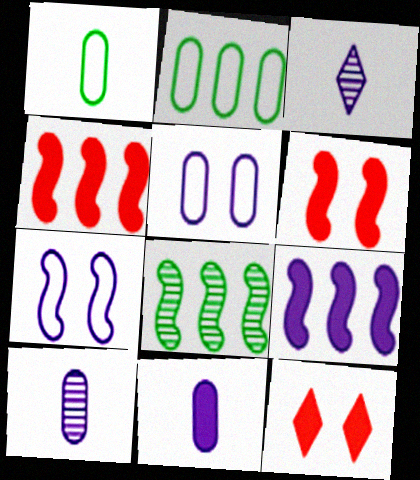[[2, 3, 6], 
[3, 5, 9]]